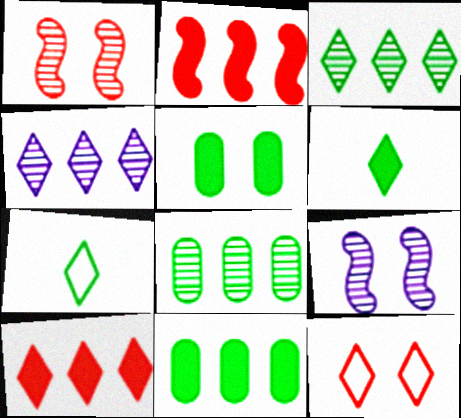[[4, 6, 12], 
[5, 9, 12]]